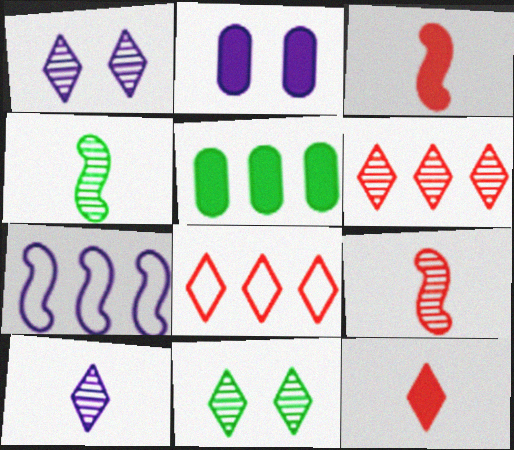[[2, 4, 8], 
[2, 7, 10], 
[5, 6, 7], 
[6, 10, 11]]